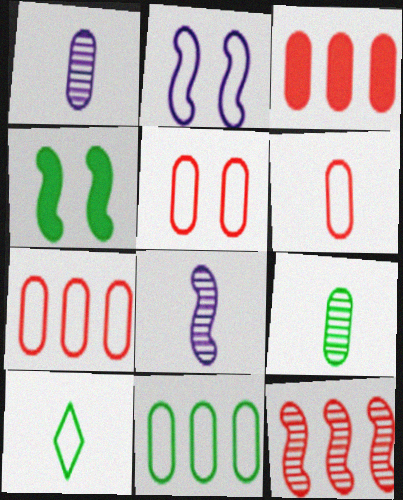[[2, 7, 10], 
[5, 6, 7]]